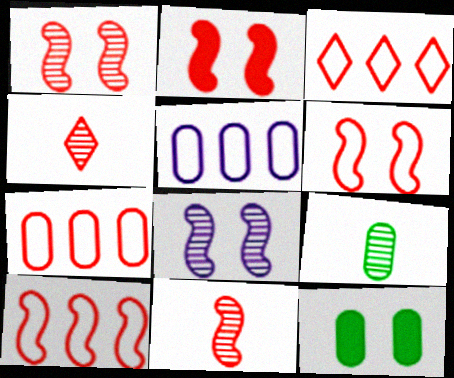[[1, 2, 6], 
[2, 4, 7], 
[2, 10, 11], 
[3, 7, 10]]